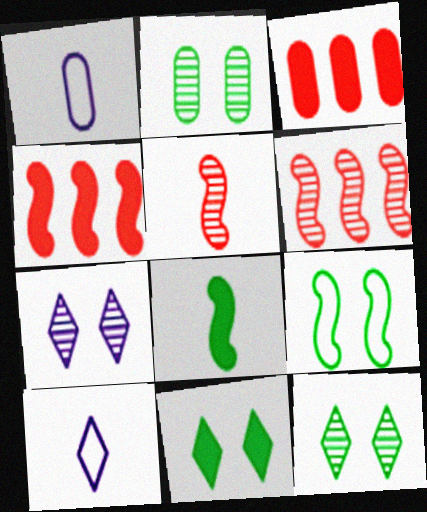[[1, 2, 3], 
[1, 4, 12], 
[1, 6, 11], 
[2, 4, 10], 
[2, 9, 11]]